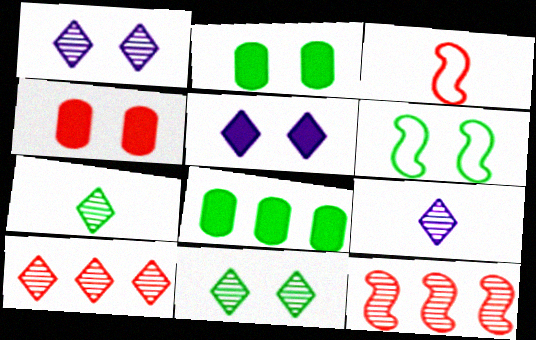[[1, 3, 8], 
[1, 4, 6], 
[1, 7, 10], 
[2, 6, 11], 
[3, 4, 10], 
[6, 7, 8], 
[9, 10, 11]]